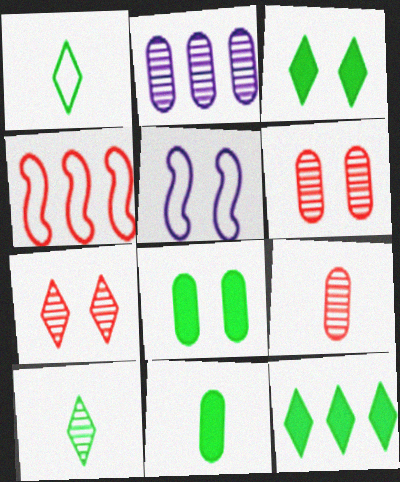[[2, 4, 12], 
[3, 5, 6], 
[5, 7, 8], 
[5, 9, 12]]